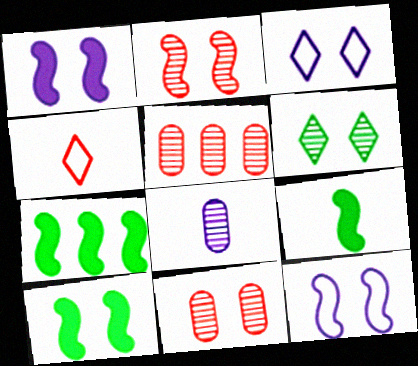[[2, 10, 12], 
[3, 5, 9], 
[3, 10, 11], 
[4, 8, 9], 
[7, 9, 10]]